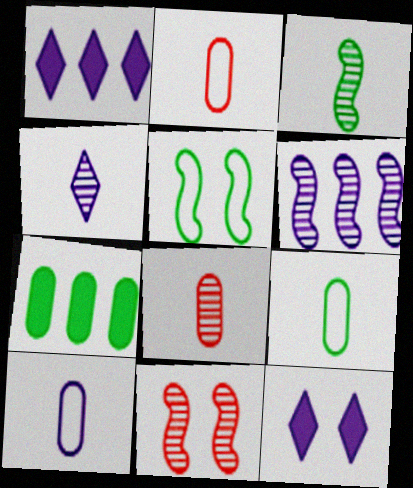[[1, 5, 8], 
[1, 9, 11], 
[2, 9, 10], 
[3, 4, 8], 
[3, 6, 11], 
[6, 10, 12]]